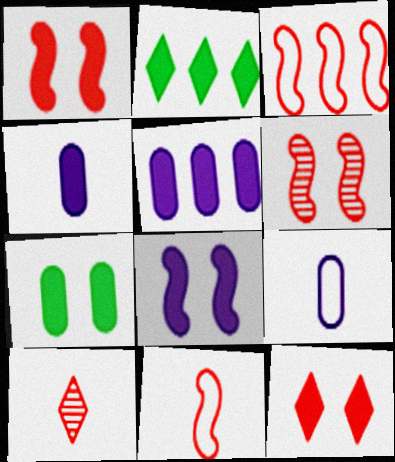[[1, 2, 4], 
[2, 6, 9], 
[7, 8, 12]]